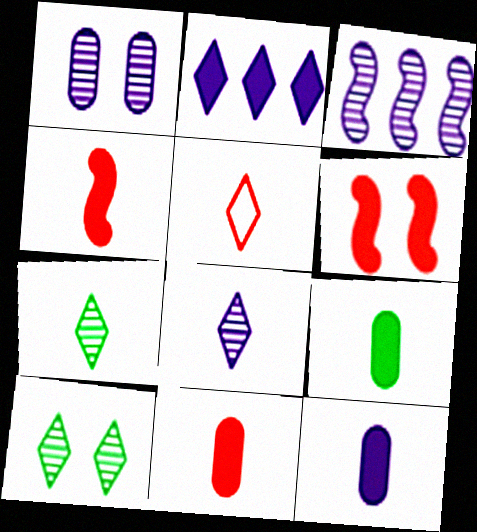[[1, 3, 8], 
[2, 5, 10], 
[2, 6, 9], 
[9, 11, 12]]